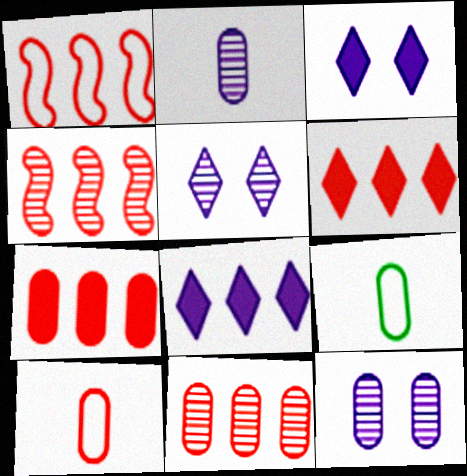[[1, 6, 11], 
[3, 4, 9], 
[7, 9, 12]]